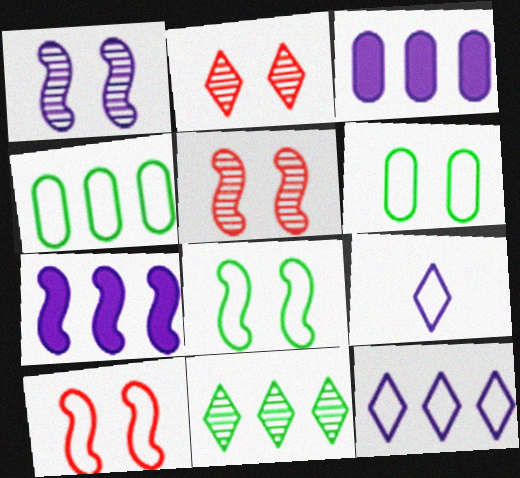[[1, 3, 9], 
[4, 9, 10]]